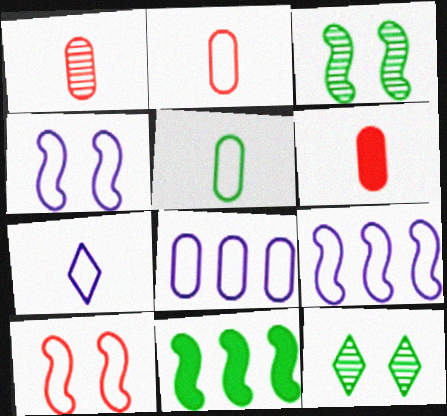[[1, 2, 6], 
[4, 7, 8], 
[5, 11, 12], 
[6, 9, 12]]